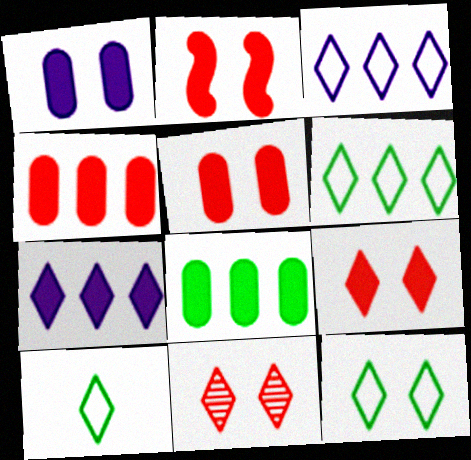[[2, 5, 9], 
[6, 10, 12], 
[7, 10, 11]]